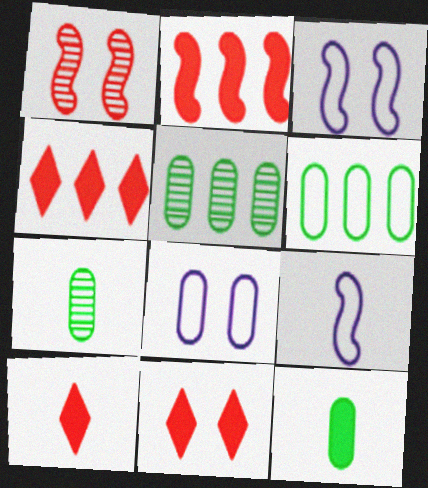[[3, 4, 7], 
[3, 5, 10], 
[4, 10, 11], 
[5, 9, 11], 
[7, 9, 10]]